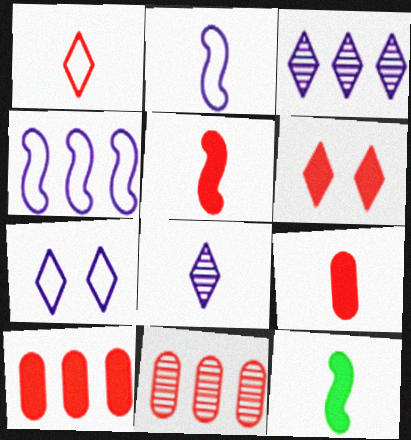[[5, 6, 10], 
[7, 11, 12]]